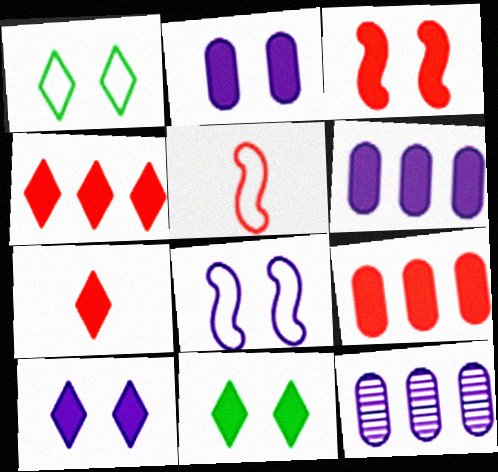[[2, 3, 11], 
[3, 7, 9], 
[5, 11, 12]]